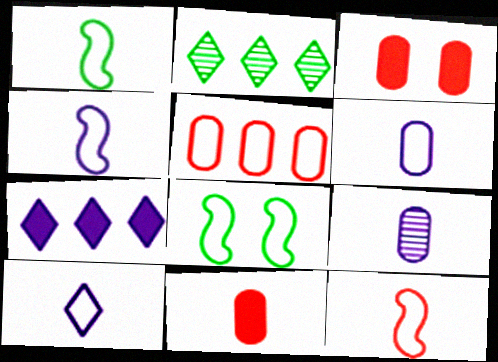[[1, 4, 12], 
[2, 3, 4], 
[4, 6, 10], 
[5, 8, 10]]